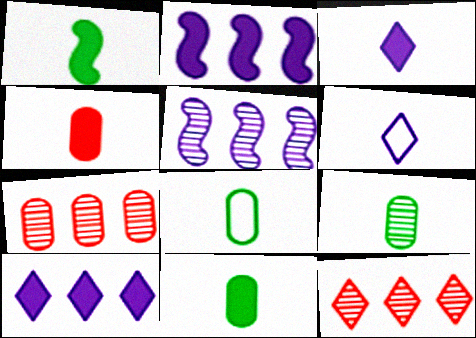[[1, 3, 4], 
[8, 9, 11]]